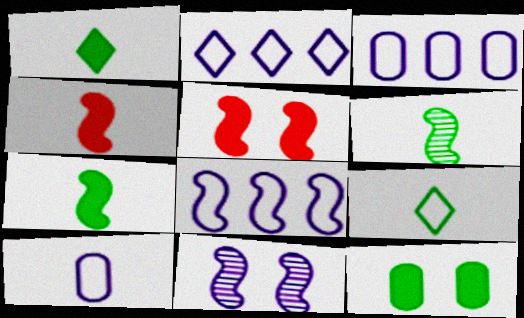[[2, 3, 8], 
[5, 6, 8]]